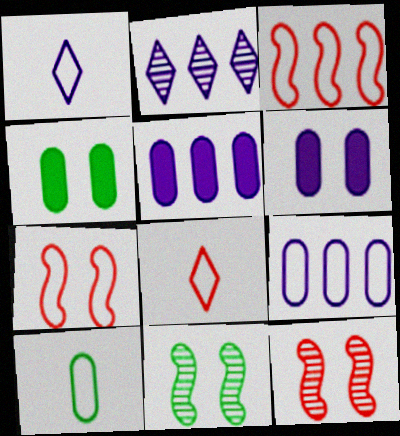[[5, 8, 11]]